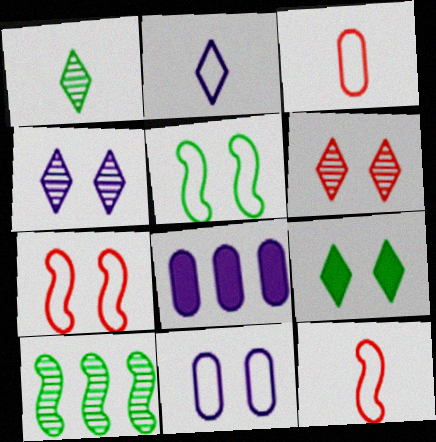[[1, 7, 8]]